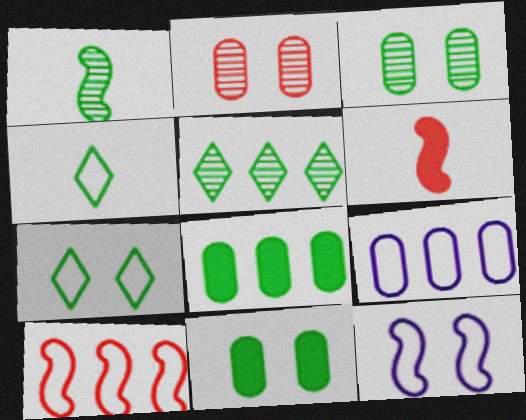[[1, 3, 5], 
[1, 7, 8]]